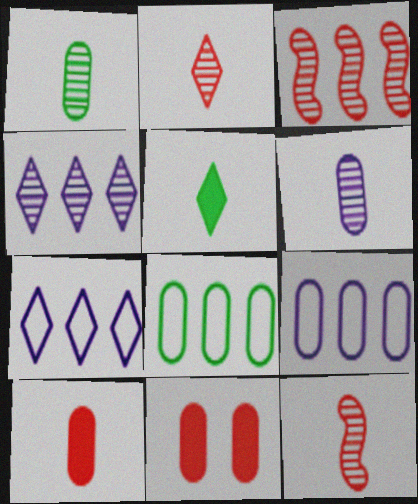[[1, 9, 11], 
[6, 8, 11]]